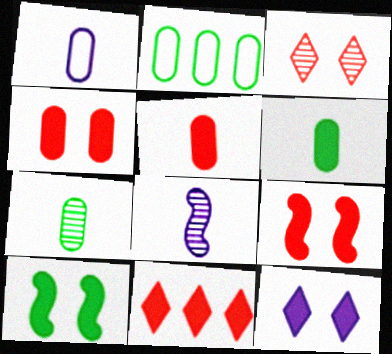[[1, 5, 7], 
[4, 10, 12], 
[5, 9, 11]]